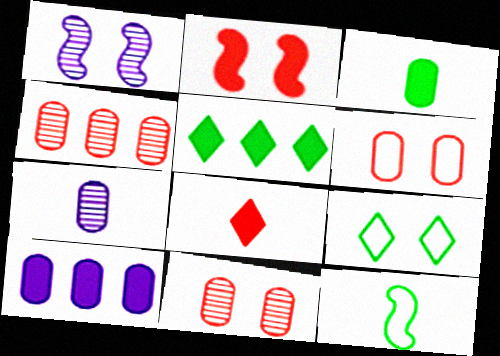[[7, 8, 12]]